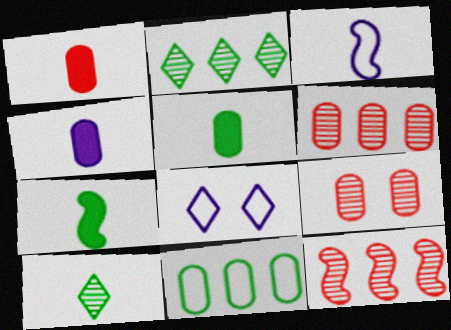[[1, 3, 10], 
[1, 4, 5], 
[4, 9, 11], 
[5, 8, 12], 
[6, 7, 8]]